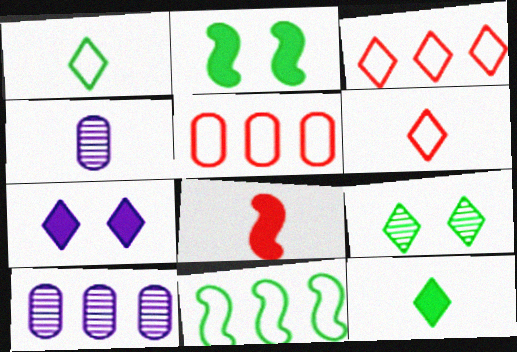[[1, 4, 8], 
[2, 3, 4], 
[2, 6, 10]]